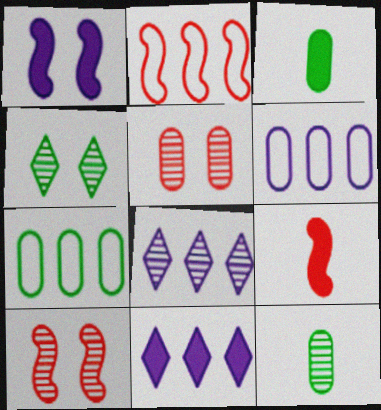[[2, 9, 10], 
[3, 5, 6], 
[4, 6, 9], 
[8, 10, 12]]